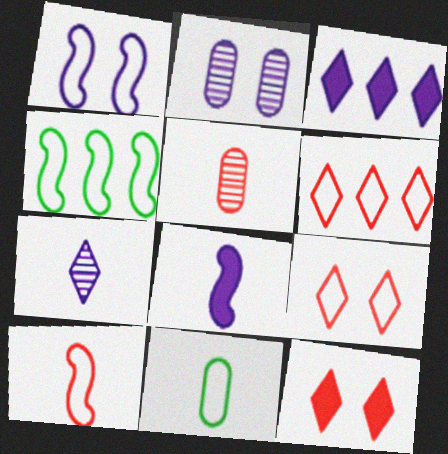[[1, 4, 10], 
[1, 6, 11]]